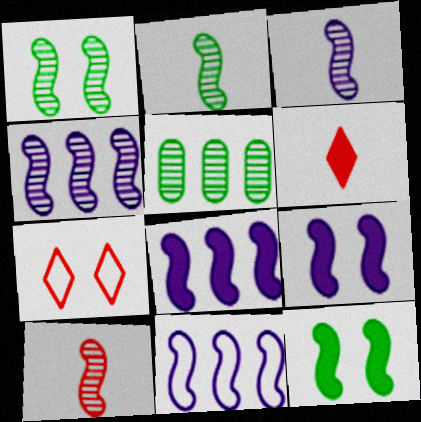[[1, 4, 10], 
[2, 3, 10], 
[3, 9, 11], 
[4, 8, 11], 
[10, 11, 12]]